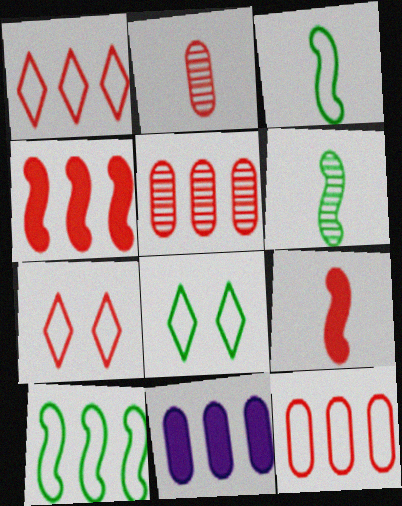[[1, 4, 5], 
[2, 4, 7], 
[5, 7, 9], 
[6, 7, 11]]